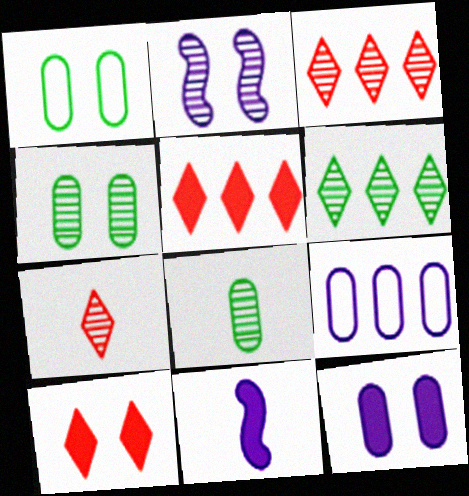[[1, 2, 10], 
[1, 3, 11], 
[2, 3, 8]]